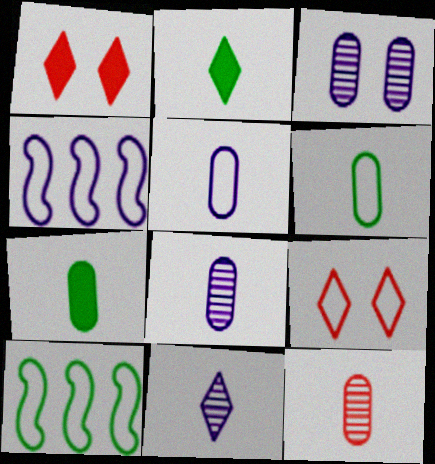[[1, 8, 10], 
[4, 6, 9], 
[5, 7, 12], 
[5, 9, 10]]